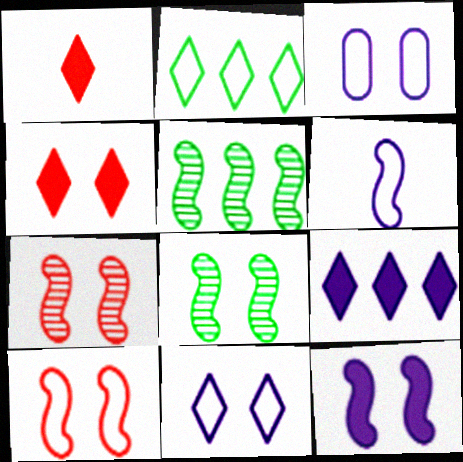[[1, 3, 5], 
[3, 4, 8], 
[8, 10, 12]]